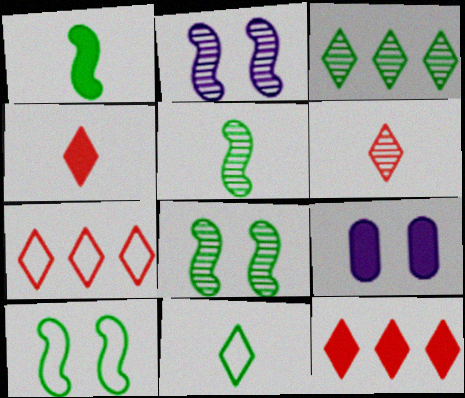[[1, 9, 12], 
[5, 7, 9]]